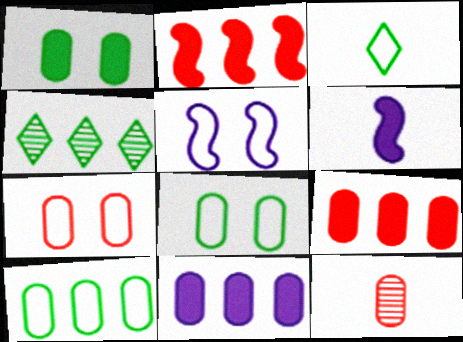[[3, 6, 12], 
[4, 6, 7], 
[7, 9, 12], 
[8, 11, 12]]